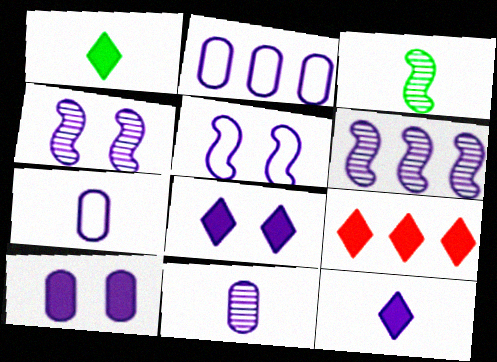[[1, 8, 9], 
[2, 4, 12], 
[2, 10, 11], 
[6, 7, 8]]